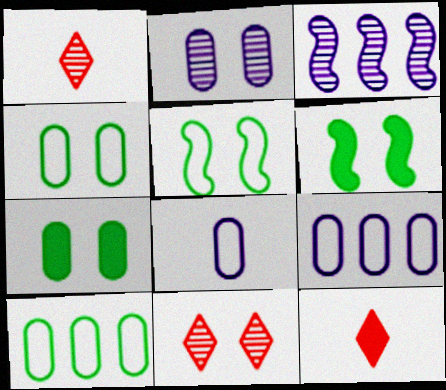[[1, 6, 9], 
[3, 4, 12]]